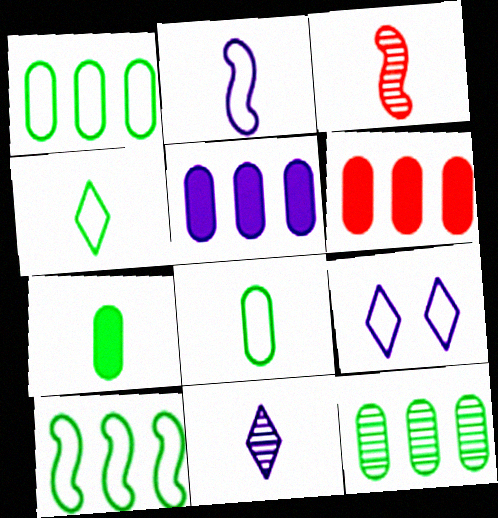[]